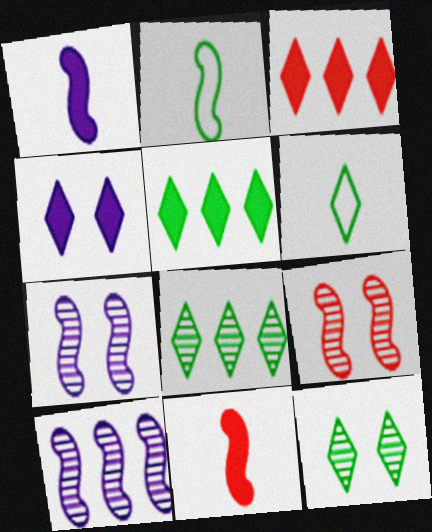[[5, 6, 12]]